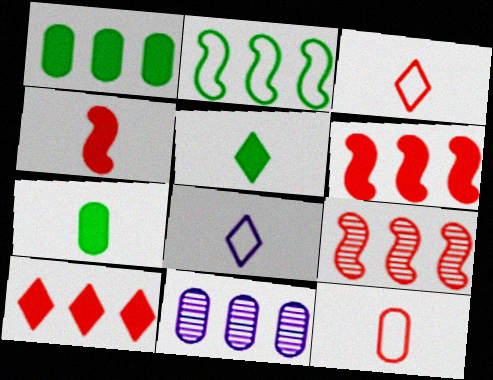[[2, 10, 11]]